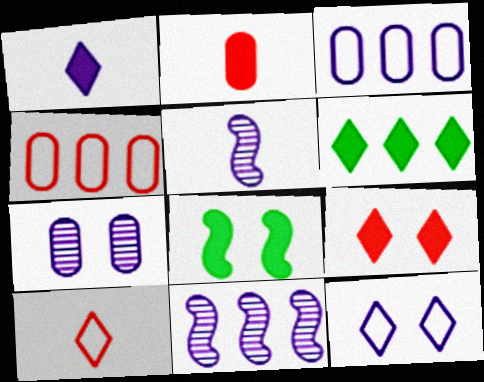[[1, 6, 9], 
[4, 6, 11]]